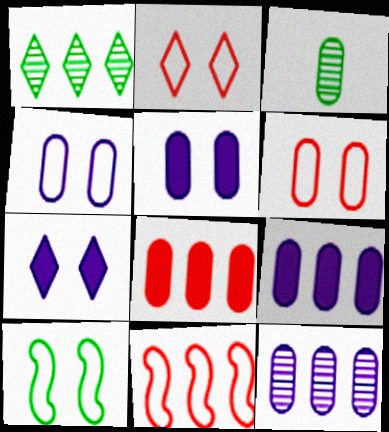[[1, 9, 11], 
[2, 4, 10], 
[3, 4, 8], 
[3, 6, 9], 
[3, 7, 11]]